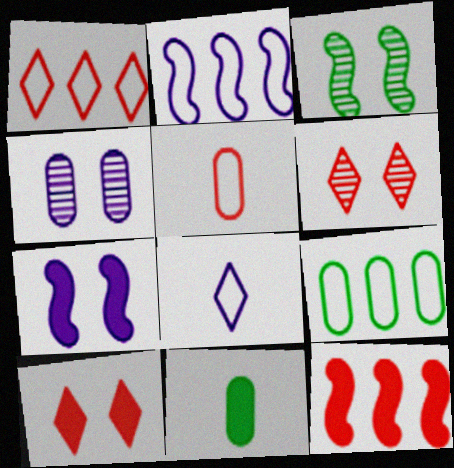[[1, 2, 9], 
[2, 6, 11], 
[3, 4, 6], 
[5, 6, 12]]